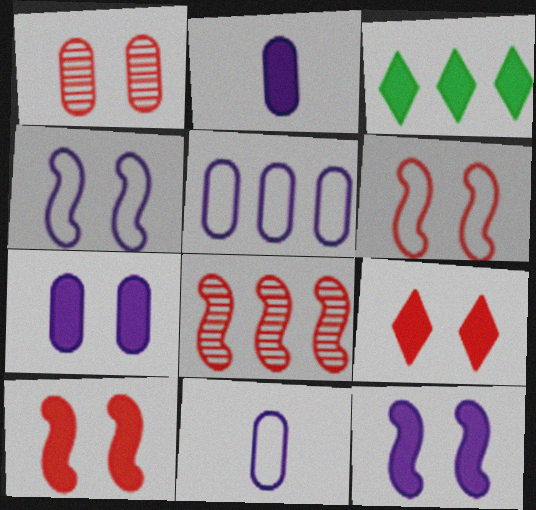[[1, 6, 9], 
[2, 3, 10], 
[3, 5, 8]]